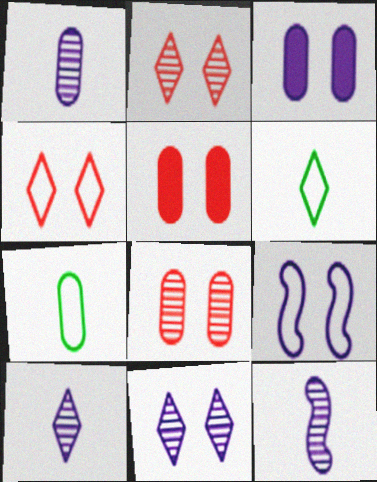[[1, 10, 12], 
[3, 9, 11]]